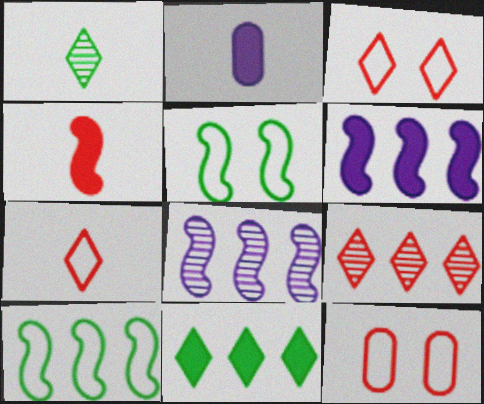[[1, 6, 12], 
[2, 5, 9], 
[4, 5, 8], 
[4, 9, 12]]